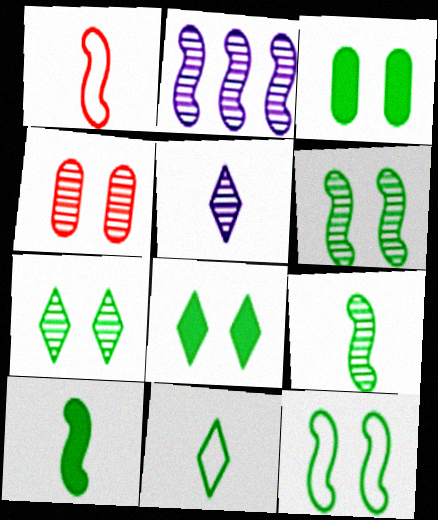[[3, 7, 12]]